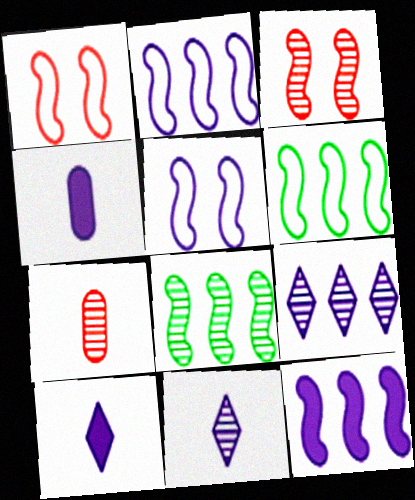[[4, 5, 9]]